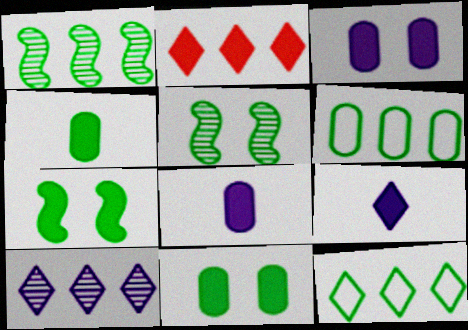[[2, 7, 8], 
[2, 10, 12], 
[4, 5, 12]]